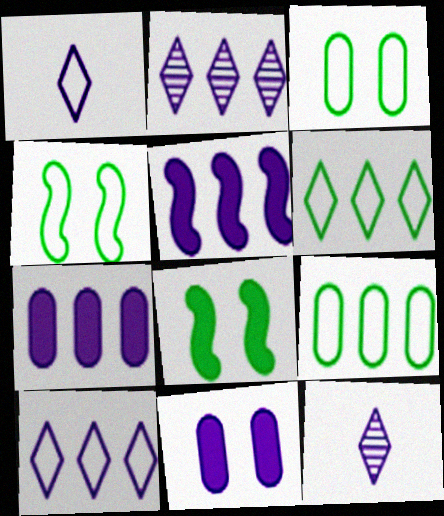[]